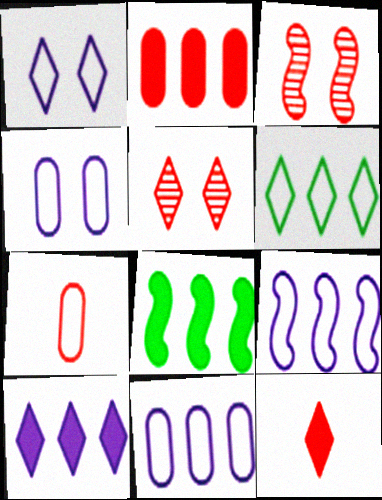[[2, 8, 10]]